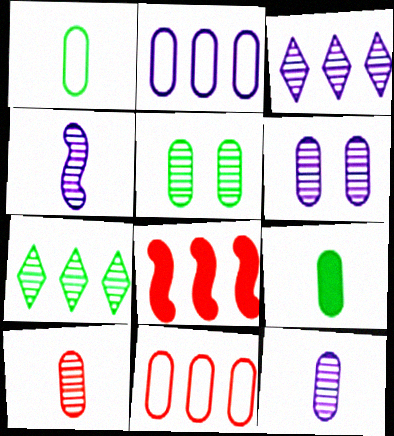[[2, 7, 8], 
[3, 4, 6], 
[6, 9, 11]]